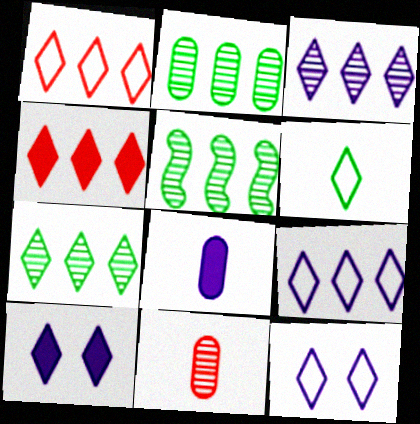[[1, 6, 12], 
[2, 5, 7], 
[4, 7, 9]]